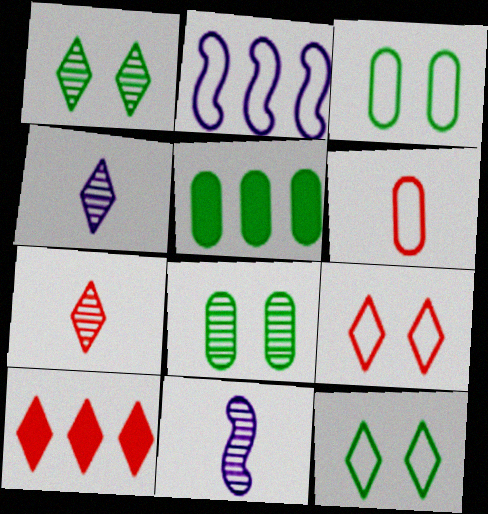[[2, 6, 12], 
[3, 10, 11], 
[4, 10, 12], 
[5, 9, 11], 
[7, 9, 10]]